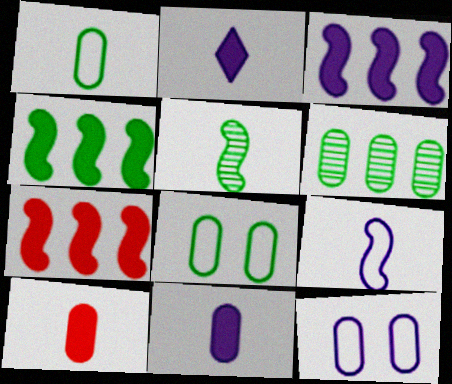[[3, 4, 7], 
[6, 10, 12]]